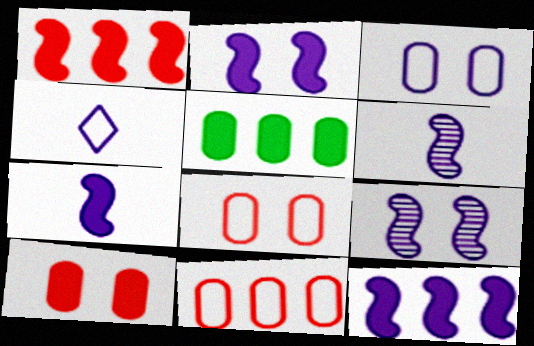[[2, 7, 12]]